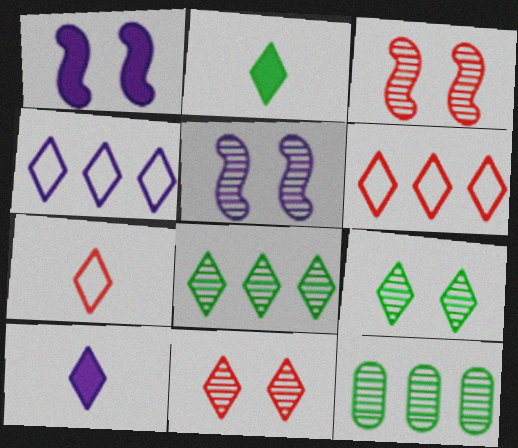[[1, 7, 12], 
[2, 4, 11], 
[6, 9, 10]]